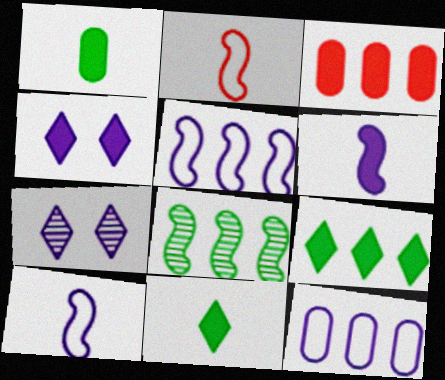[[6, 7, 12]]